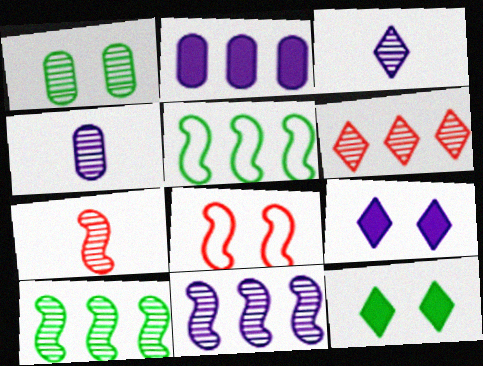[[1, 8, 9], 
[2, 5, 6]]